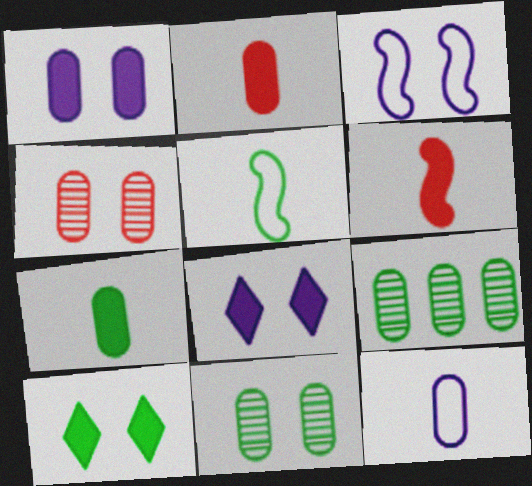[[3, 4, 10], 
[5, 9, 10]]